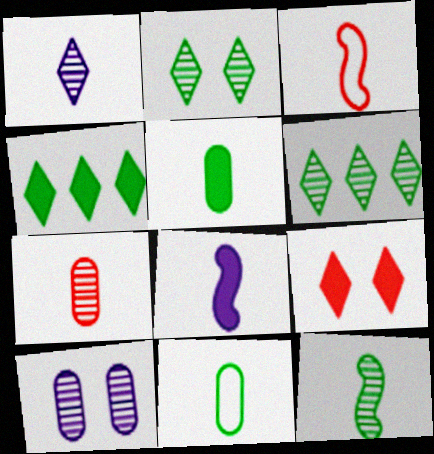[[1, 3, 5], 
[1, 7, 12], 
[3, 4, 10], 
[3, 8, 12]]